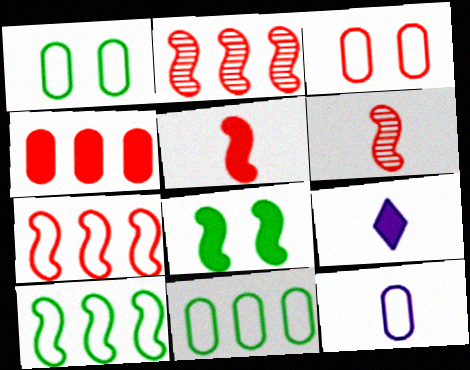[[1, 2, 9], 
[3, 11, 12], 
[4, 8, 9]]